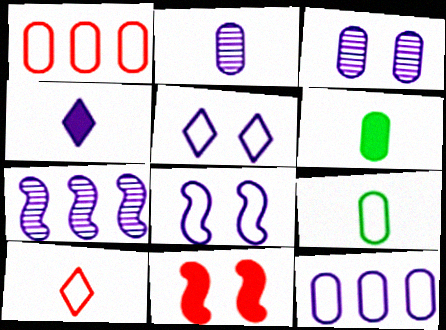[[1, 3, 6]]